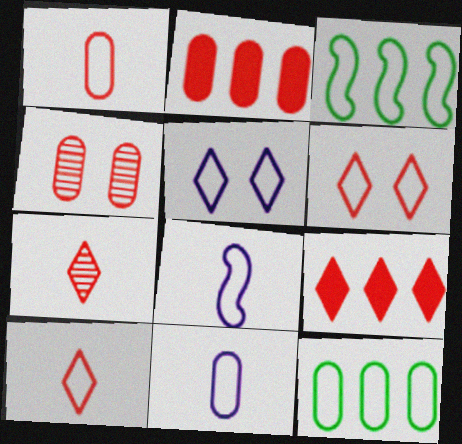[[1, 2, 4], 
[1, 3, 5], 
[3, 6, 11], 
[6, 7, 9], 
[6, 8, 12]]